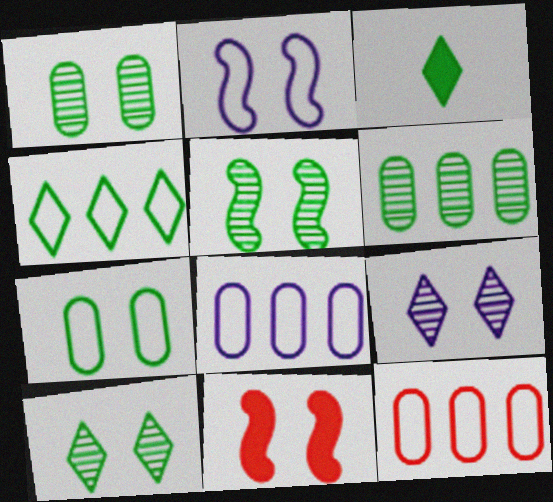[[1, 5, 10], 
[2, 5, 11], 
[3, 4, 10], 
[7, 9, 11]]